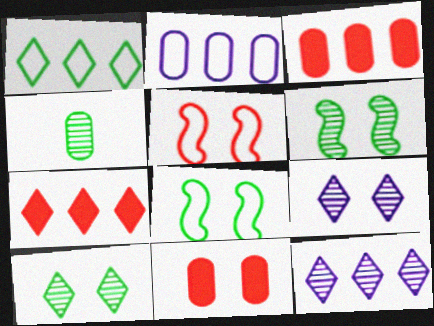[[1, 7, 12], 
[2, 4, 11], 
[8, 9, 11]]